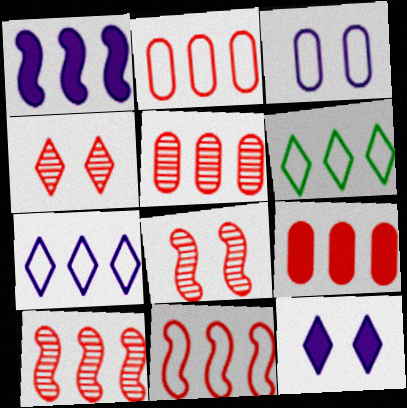[[1, 5, 6], 
[2, 5, 9]]